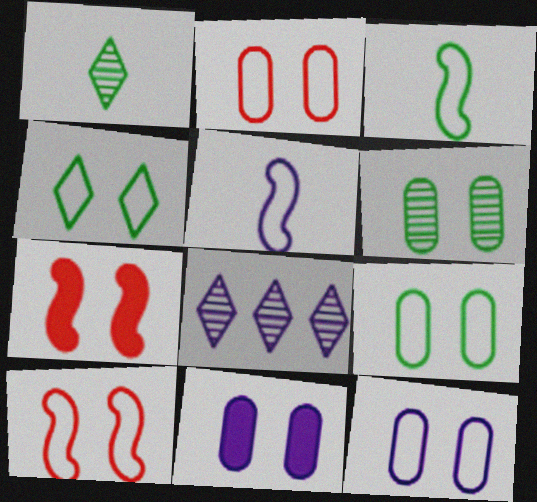[[2, 6, 11], 
[2, 9, 12], 
[4, 10, 12], 
[5, 8, 11]]